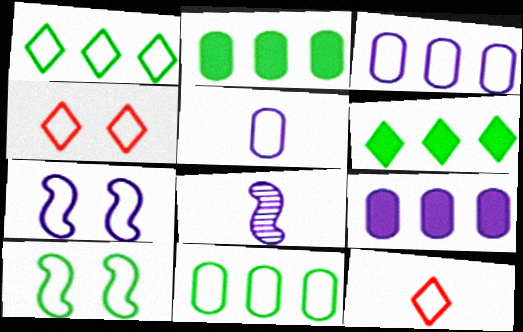[[2, 4, 8], 
[3, 10, 12], 
[7, 11, 12]]